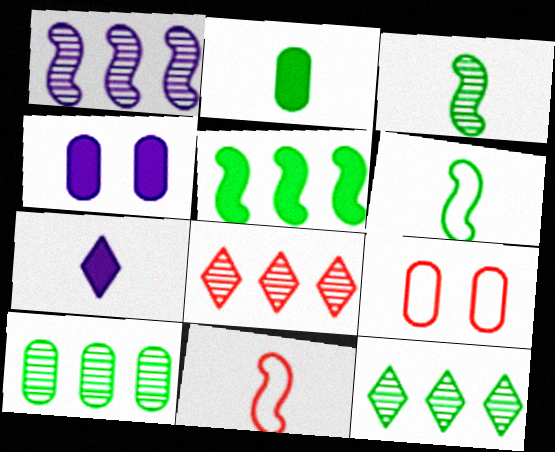[[1, 8, 10], 
[4, 6, 8], 
[4, 11, 12]]